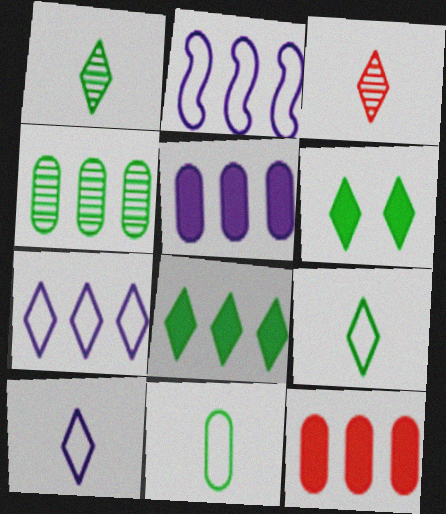[[3, 6, 7]]